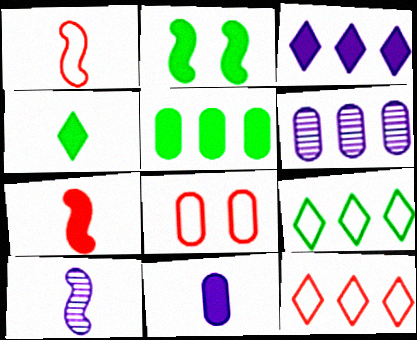[[1, 8, 12], 
[2, 4, 5], 
[4, 7, 11]]